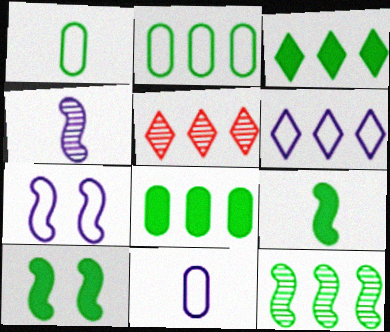[[2, 3, 12], 
[3, 5, 6], 
[5, 10, 11], 
[6, 7, 11]]